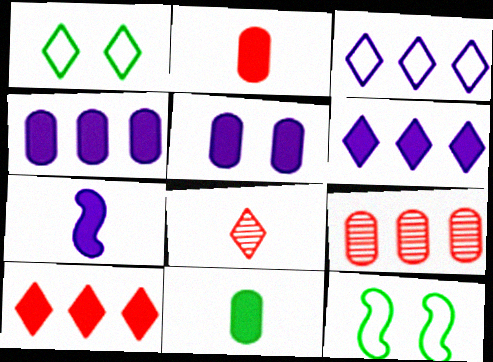[[1, 6, 8], 
[1, 7, 9], 
[4, 8, 12], 
[5, 6, 7]]